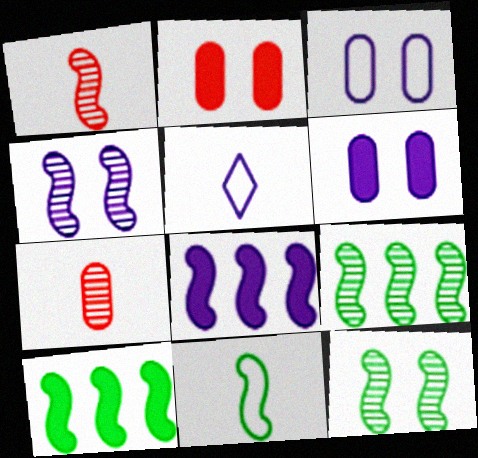[[1, 4, 9], 
[2, 5, 9], 
[10, 11, 12]]